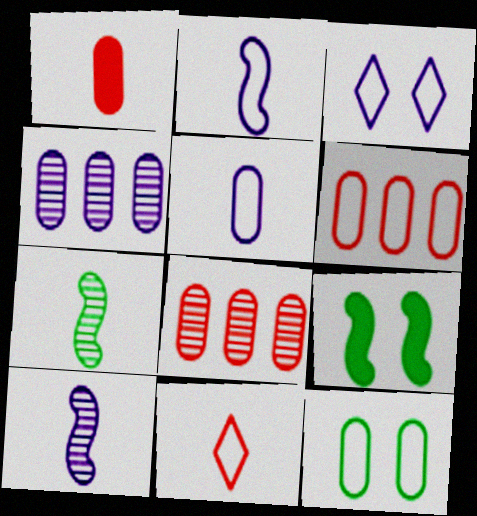[[1, 4, 12], 
[4, 9, 11], 
[5, 6, 12]]